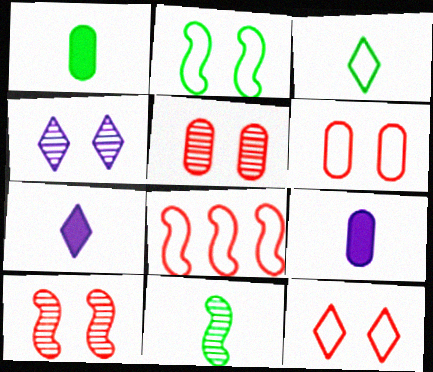[[1, 3, 11], 
[1, 4, 8]]